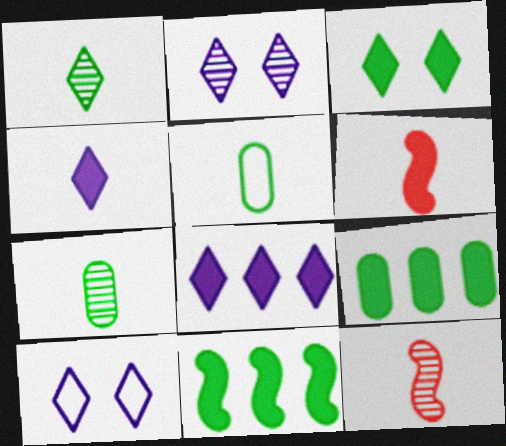[[4, 5, 12], 
[9, 10, 12]]